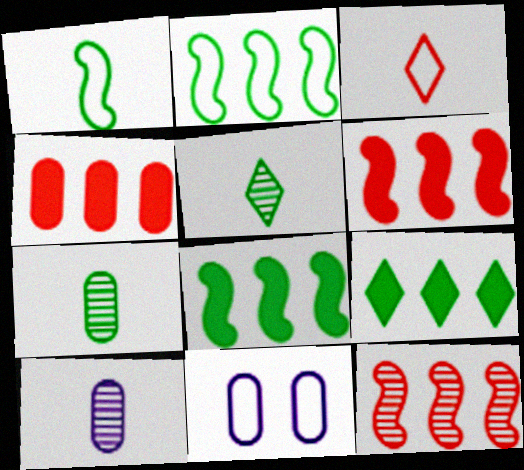[[2, 3, 11], 
[4, 7, 11], 
[5, 6, 11]]